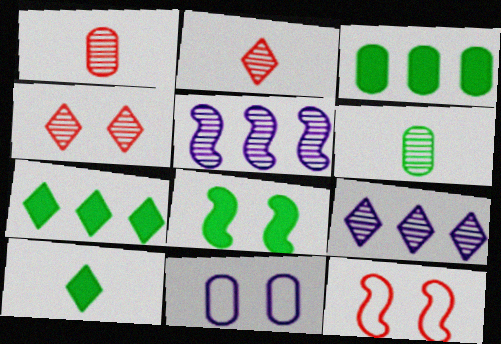[[1, 3, 11], 
[3, 8, 10], 
[4, 5, 6], 
[4, 8, 11]]